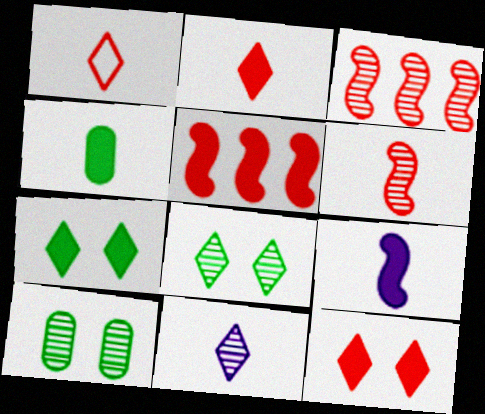[[2, 4, 9], 
[3, 10, 11]]